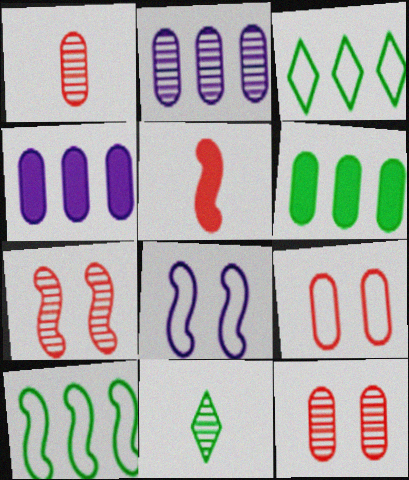[[2, 7, 11]]